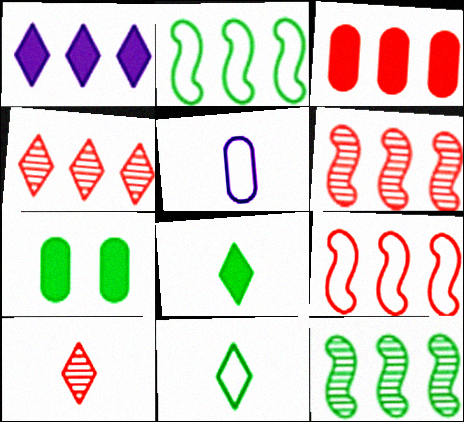[[3, 4, 9], 
[7, 11, 12]]